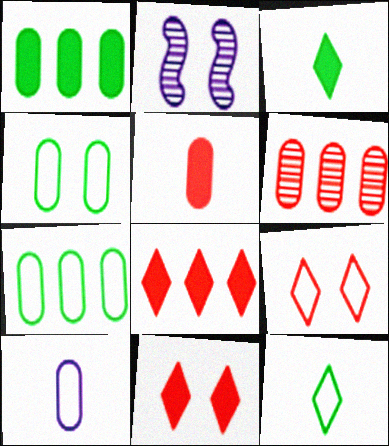[[2, 4, 11]]